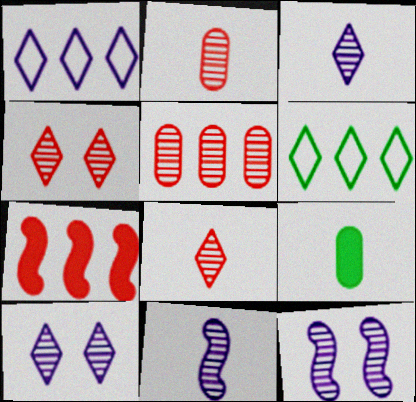[]